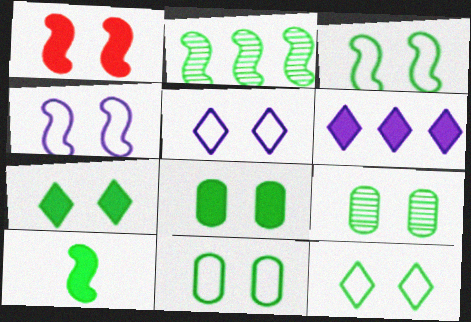[[1, 5, 9], 
[2, 3, 10], 
[3, 7, 9], 
[3, 11, 12], 
[8, 9, 11]]